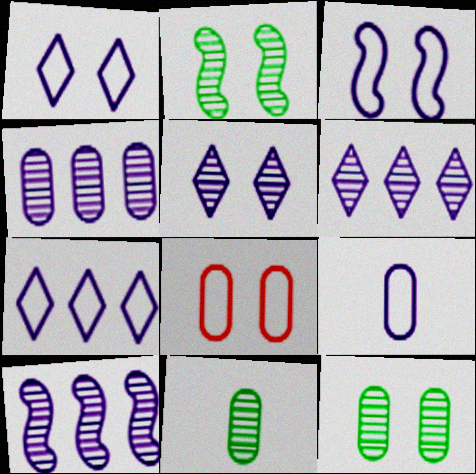[[3, 7, 9], 
[4, 6, 10]]